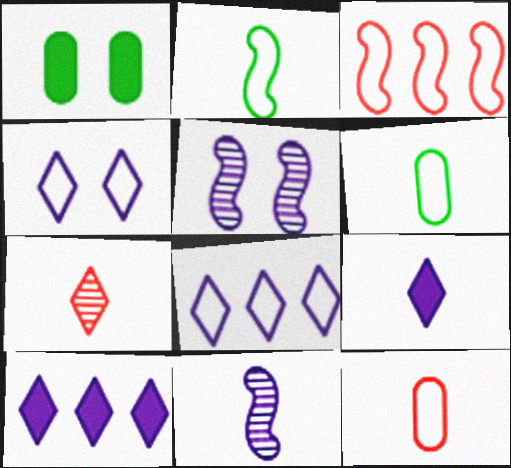[[3, 4, 6]]